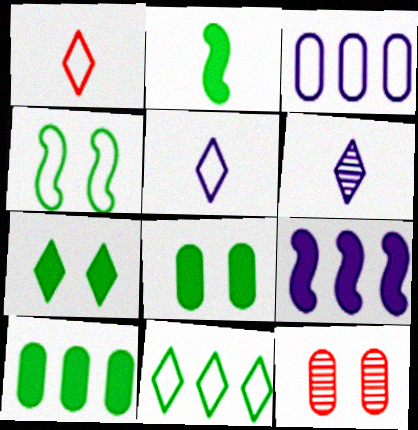[[1, 3, 4], 
[2, 7, 10]]